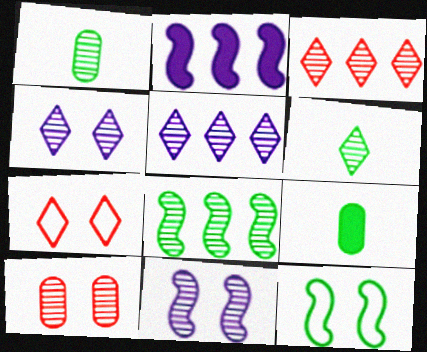[[1, 2, 7], 
[1, 3, 11], 
[3, 4, 6]]